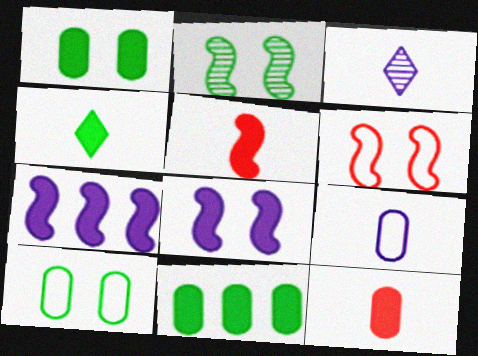[[2, 6, 8], 
[3, 6, 11]]